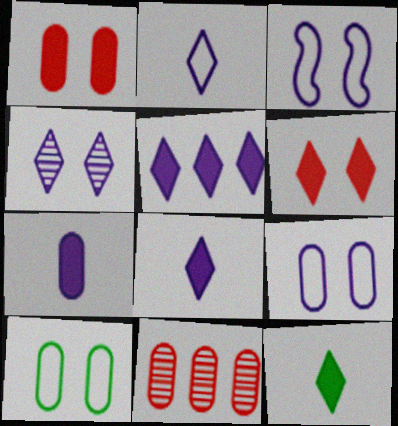[[2, 4, 5], 
[3, 11, 12], 
[5, 6, 12], 
[7, 10, 11]]